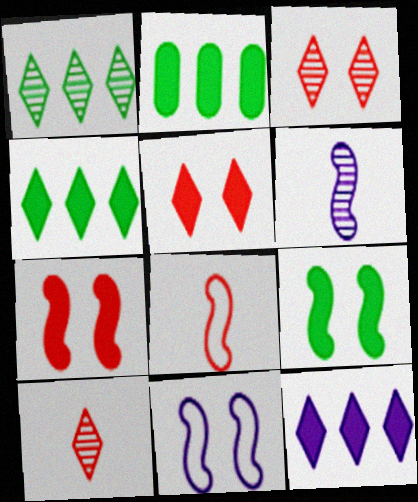[[2, 10, 11]]